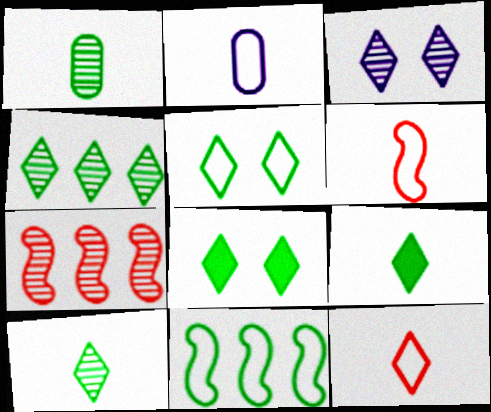[[1, 3, 7], 
[1, 8, 11], 
[2, 7, 8], 
[4, 5, 9]]